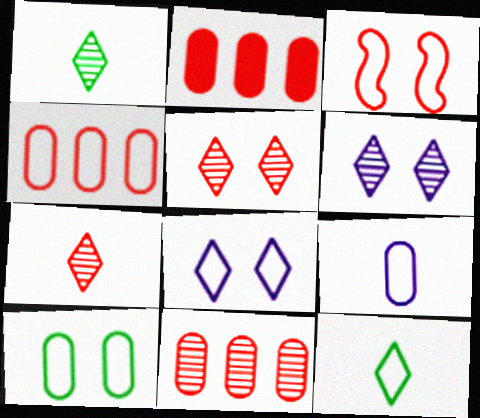[[2, 3, 7], 
[2, 4, 11], 
[3, 8, 10], 
[4, 9, 10]]